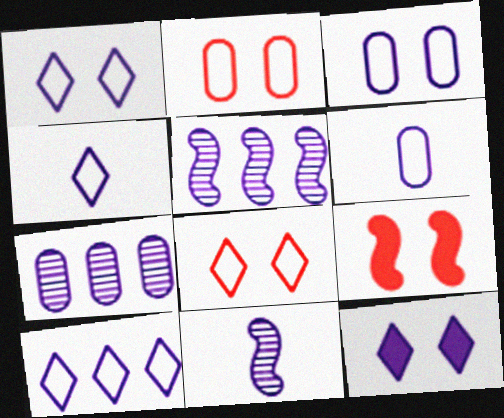[[1, 4, 10], 
[5, 6, 12]]